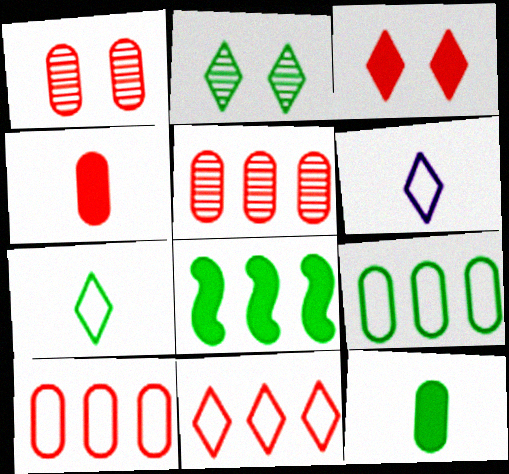[[1, 4, 10], 
[1, 6, 8]]